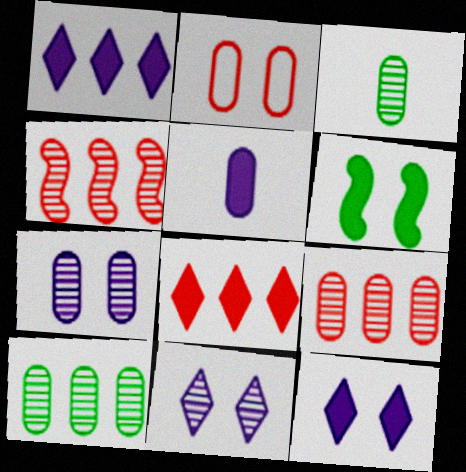[[2, 5, 10], 
[2, 6, 11], 
[3, 4, 11], 
[3, 7, 9], 
[5, 6, 8]]